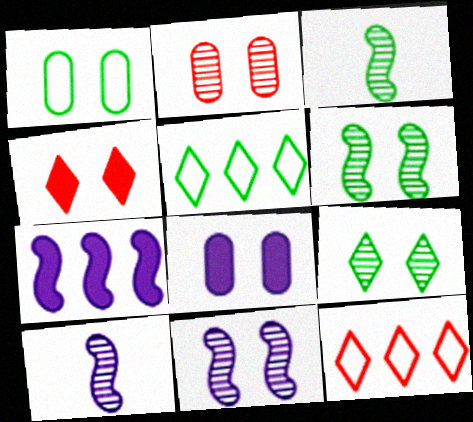[[1, 2, 8], 
[1, 4, 11], 
[2, 9, 11], 
[3, 8, 12]]